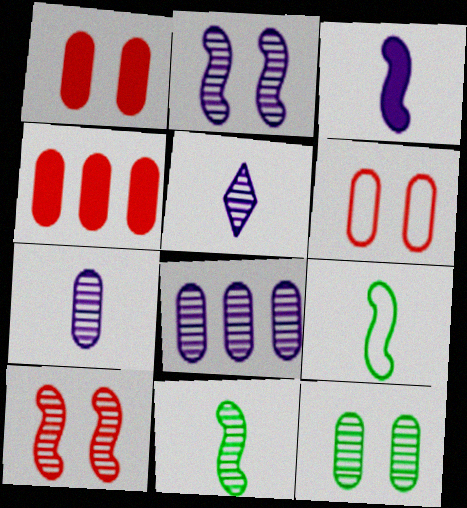[[2, 5, 8]]